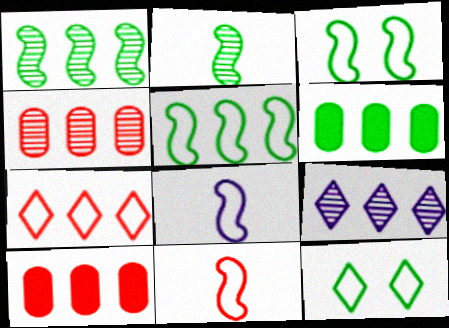[[1, 4, 9], 
[2, 6, 12], 
[5, 9, 10]]